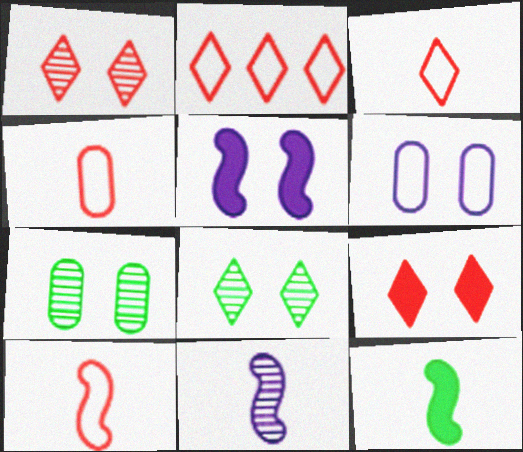[[3, 4, 10], 
[10, 11, 12]]